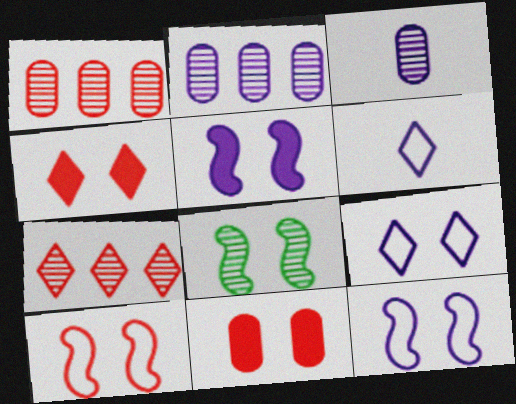[[2, 5, 6], 
[3, 7, 8], 
[5, 8, 10], 
[8, 9, 11]]